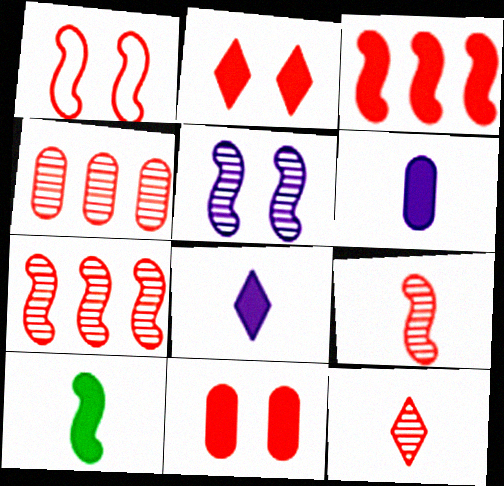[[1, 3, 9]]